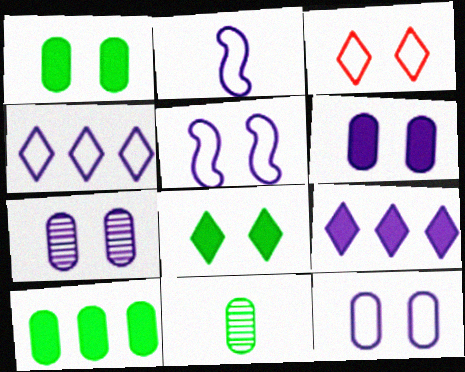[[2, 4, 12], 
[2, 7, 9], 
[6, 7, 12]]